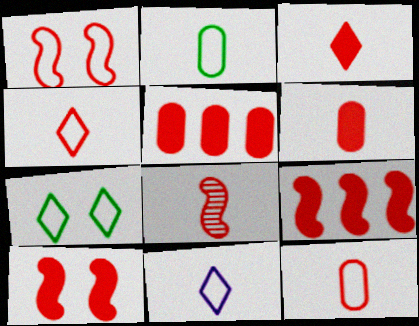[[1, 8, 9], 
[3, 5, 10], 
[3, 8, 12], 
[4, 6, 8]]